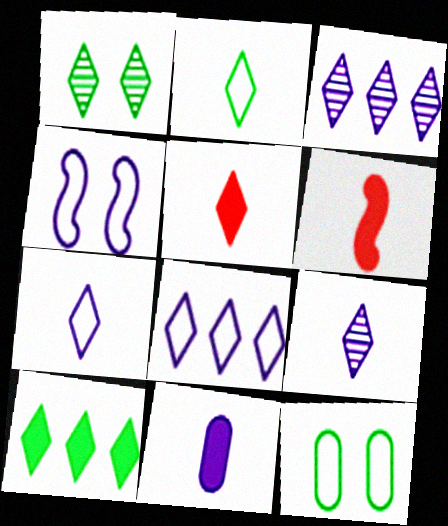[[1, 2, 10], 
[1, 5, 8], 
[2, 5, 9], 
[3, 4, 11], 
[3, 6, 12]]